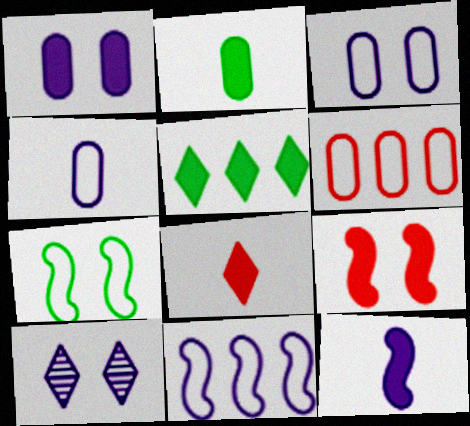[[2, 8, 12]]